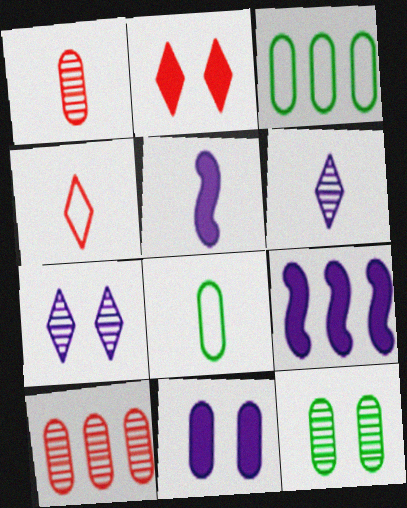[[1, 3, 11], 
[4, 9, 12], 
[8, 10, 11]]